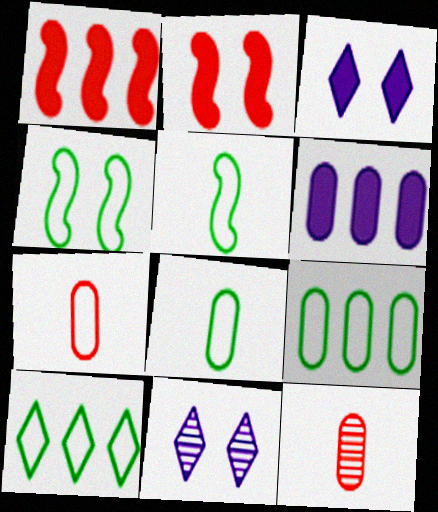[[1, 8, 11], 
[4, 8, 10]]